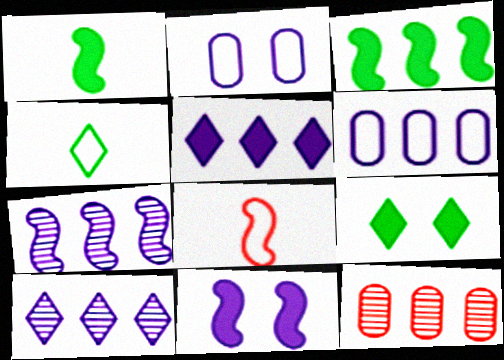[[4, 11, 12], 
[5, 6, 7]]